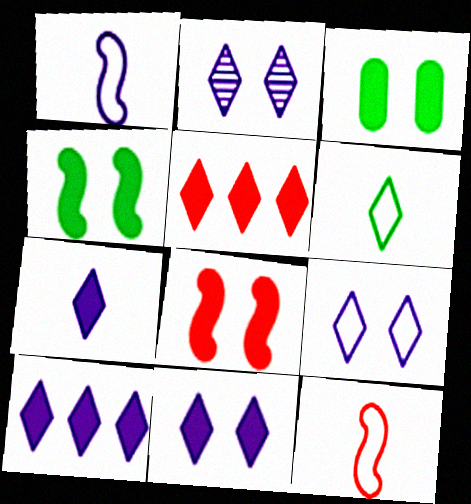[[2, 5, 6], 
[2, 9, 11], 
[3, 8, 11], 
[7, 10, 11]]